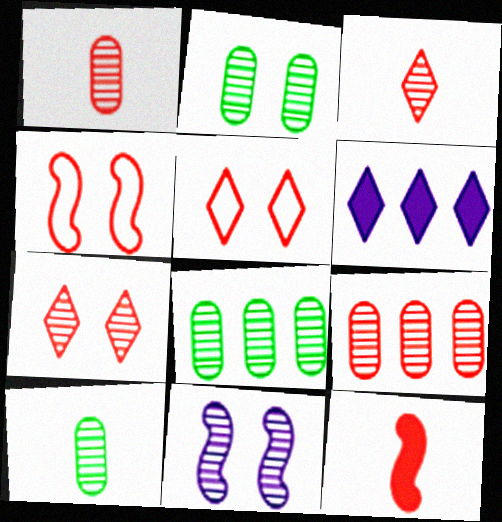[[2, 7, 11], 
[2, 8, 10], 
[3, 8, 11], 
[4, 6, 10], 
[5, 9, 12]]